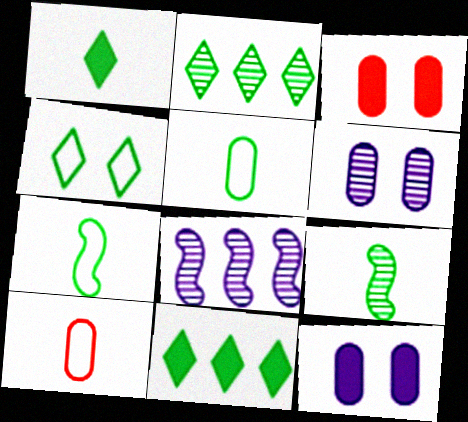[[1, 2, 4], 
[1, 5, 9]]